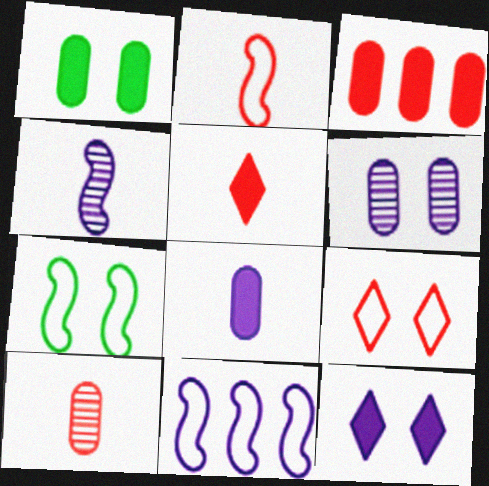[[1, 3, 8], 
[2, 5, 10], 
[2, 7, 11]]